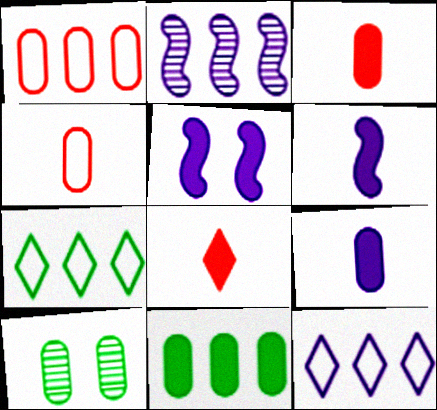[[1, 9, 10], 
[5, 8, 11]]